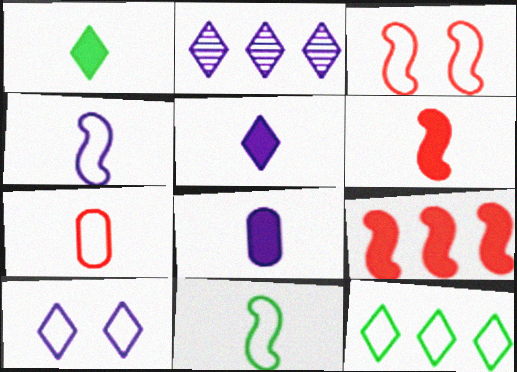[[1, 6, 8], 
[2, 5, 10]]